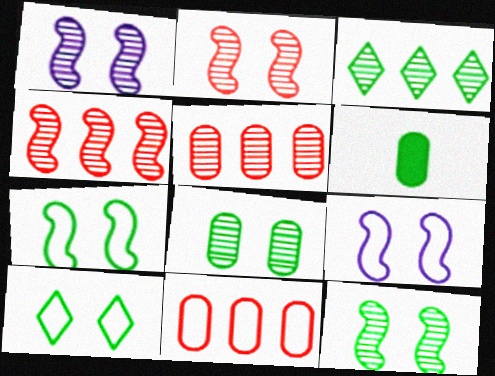[[1, 2, 12], 
[3, 6, 7]]